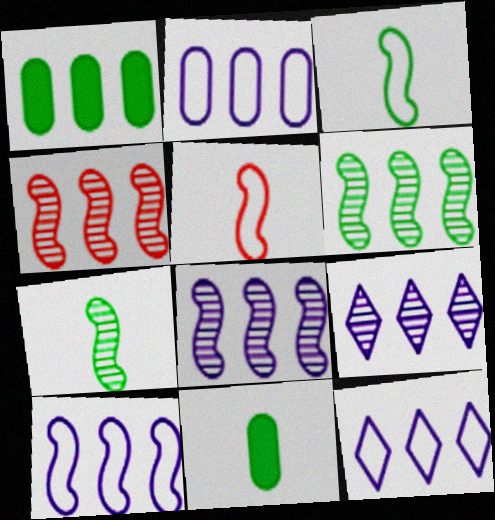[[1, 4, 12], 
[2, 10, 12], 
[4, 6, 8]]